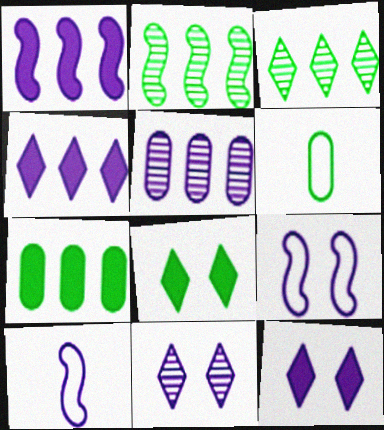[[2, 6, 8], 
[5, 10, 12]]